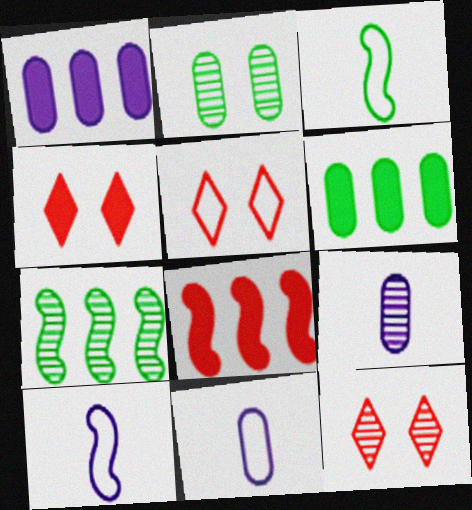[[1, 3, 12], 
[4, 5, 12], 
[4, 7, 11], 
[6, 10, 12], 
[7, 9, 12]]